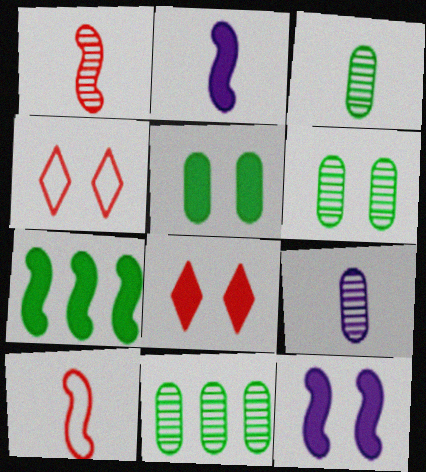[[2, 4, 11], 
[3, 6, 11], 
[4, 6, 12], 
[4, 7, 9], 
[5, 8, 12]]